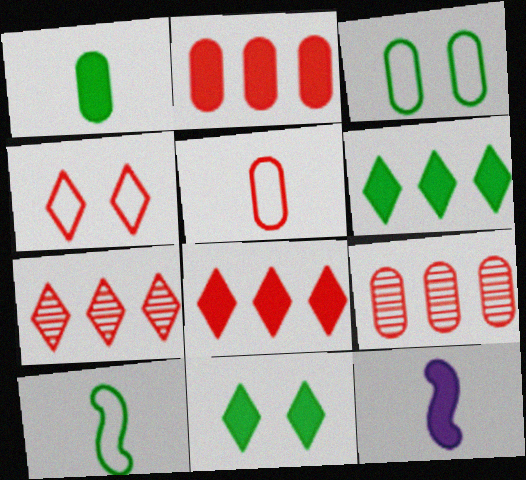[[2, 11, 12], 
[3, 7, 12]]